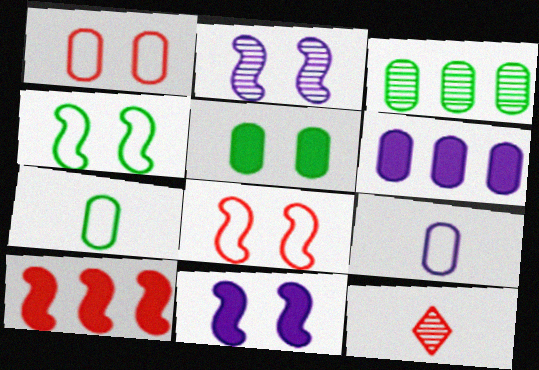[[1, 10, 12], 
[2, 3, 12], 
[3, 5, 7], 
[4, 6, 12]]